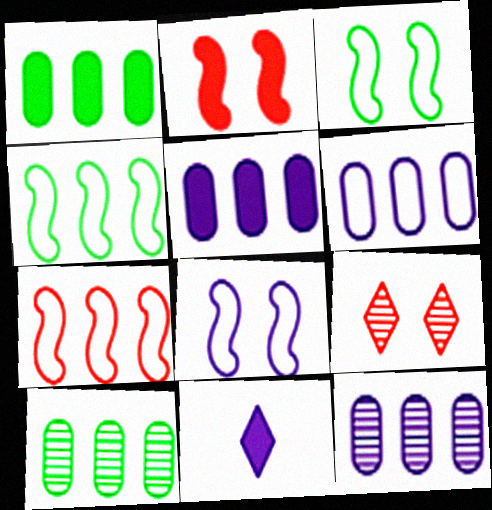[[1, 2, 11], 
[5, 6, 12], 
[8, 11, 12]]